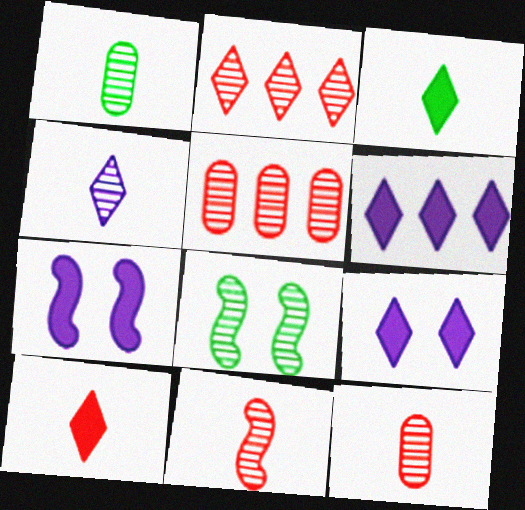[[1, 4, 11], 
[4, 5, 8]]